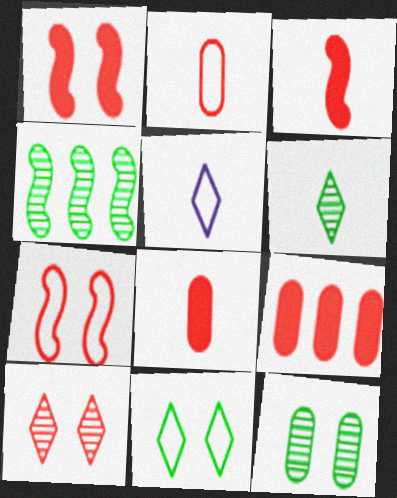[[4, 6, 12]]